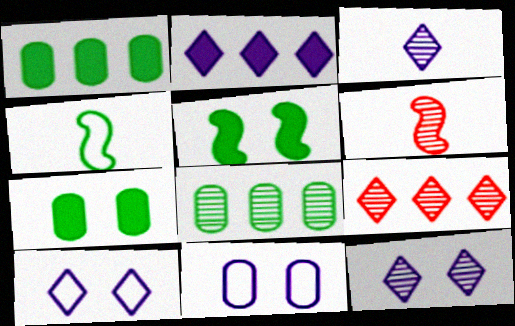[[1, 6, 10], 
[2, 3, 10], 
[6, 8, 12]]